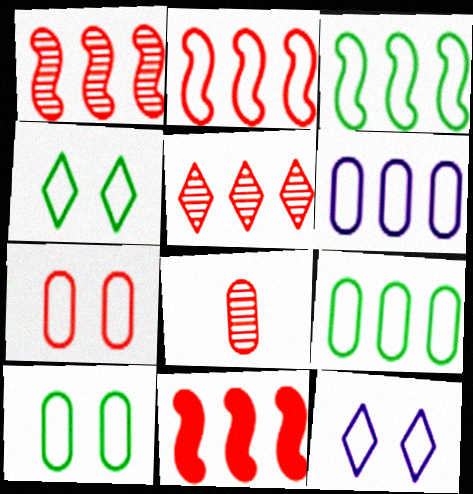[[1, 2, 11]]